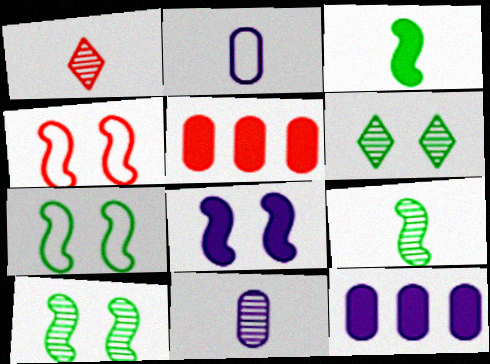[[1, 2, 3], 
[1, 4, 5], 
[1, 7, 12], 
[1, 9, 11], 
[4, 8, 10]]